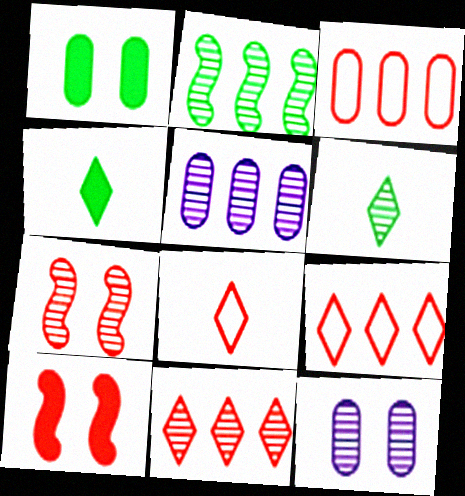[[2, 5, 11], 
[5, 6, 7]]